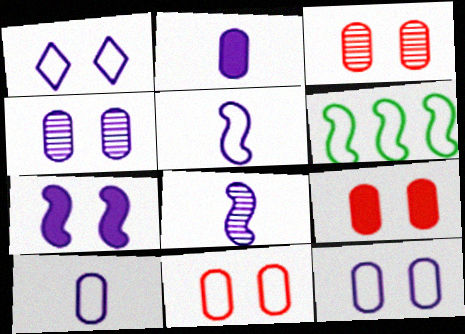[[1, 4, 7], 
[3, 9, 11]]